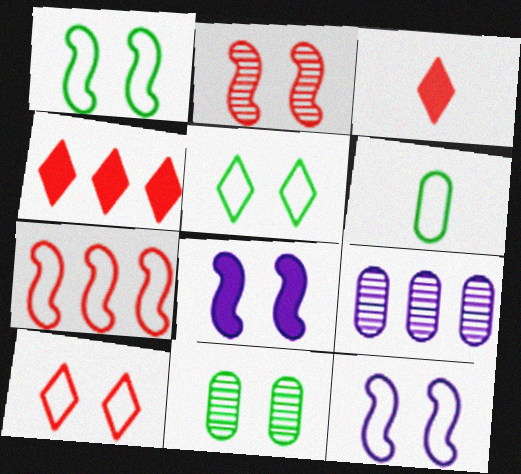[[1, 2, 8], 
[1, 3, 9], 
[8, 10, 11]]